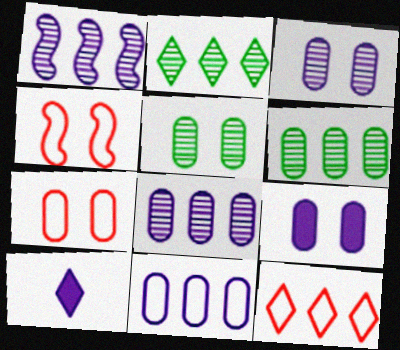[[4, 6, 10], 
[5, 7, 9]]